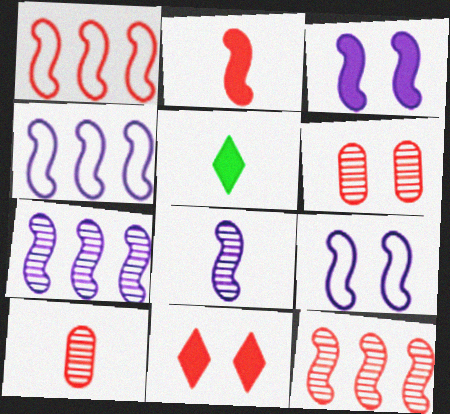[[1, 10, 11], 
[3, 4, 8], 
[4, 5, 6]]